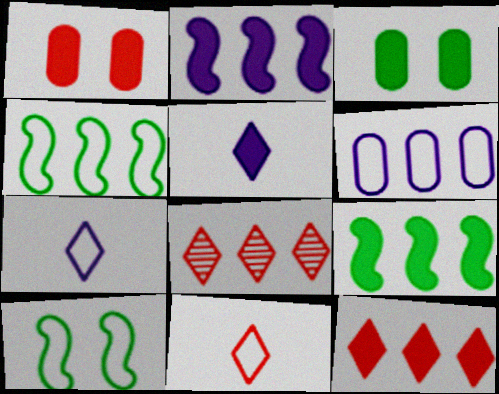[[1, 5, 9], 
[6, 8, 9], 
[6, 10, 11]]